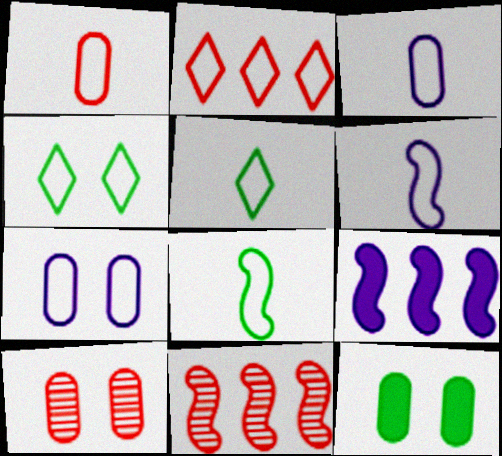[[1, 5, 6], 
[2, 7, 8], 
[5, 9, 10], 
[7, 10, 12]]